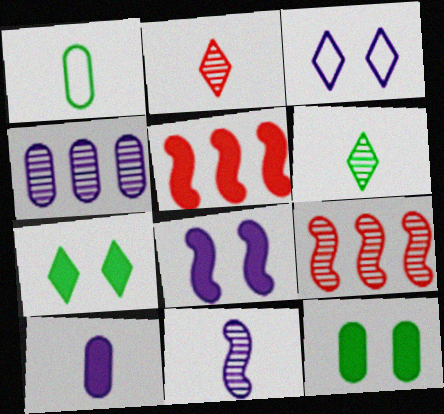[[5, 7, 10]]